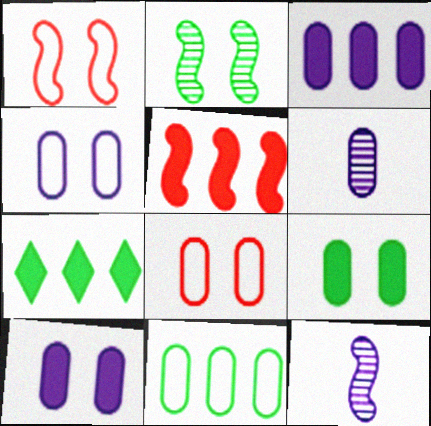[[1, 6, 7], 
[3, 4, 6], 
[3, 5, 7], 
[7, 8, 12]]